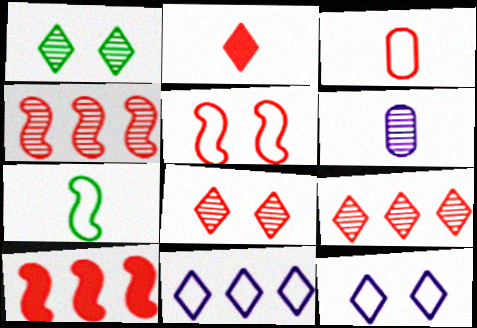[[1, 2, 11], 
[1, 4, 6], 
[2, 6, 7], 
[3, 8, 10]]